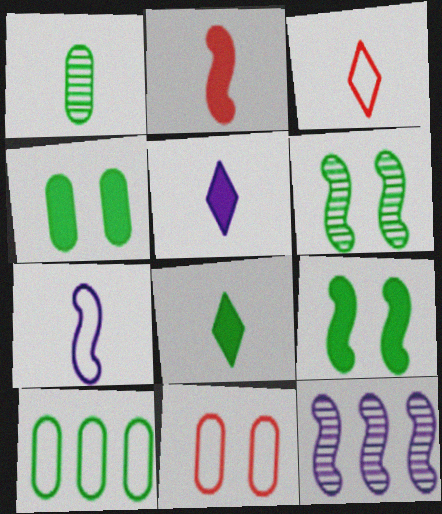[[1, 4, 10], 
[3, 4, 12], 
[6, 8, 10], 
[8, 11, 12]]